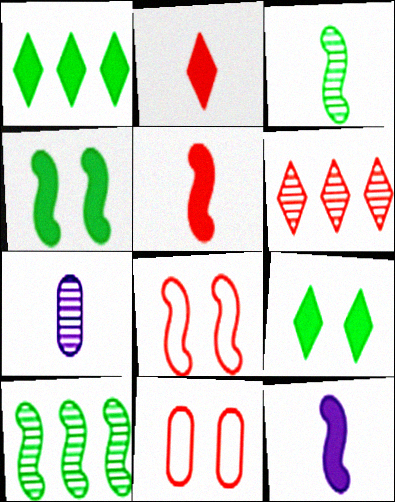[[1, 7, 8], 
[5, 6, 11], 
[8, 10, 12]]